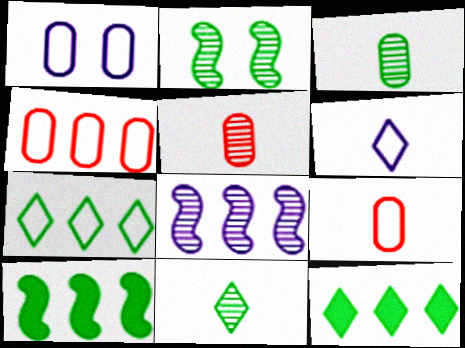[[4, 8, 12]]